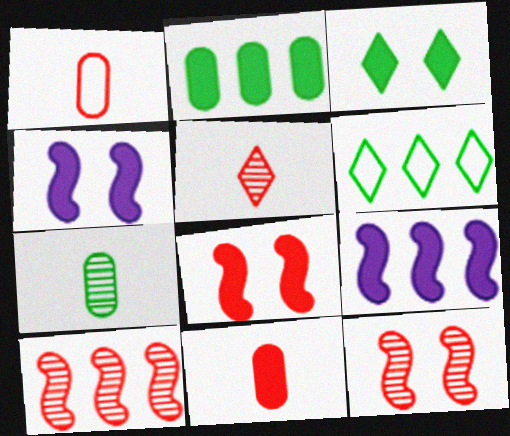[[3, 9, 11]]